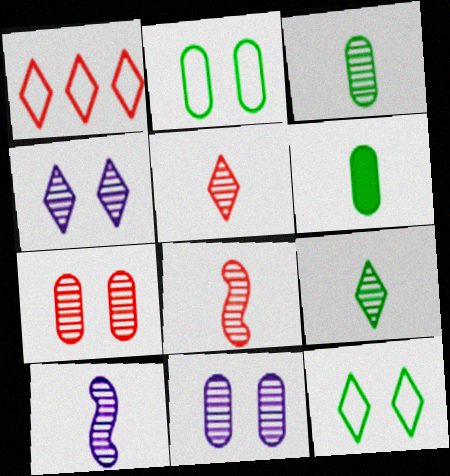[[3, 5, 10]]